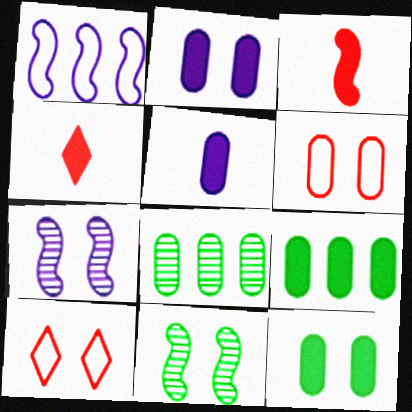[[1, 3, 11], 
[2, 10, 11], 
[5, 6, 8], 
[7, 10, 12]]